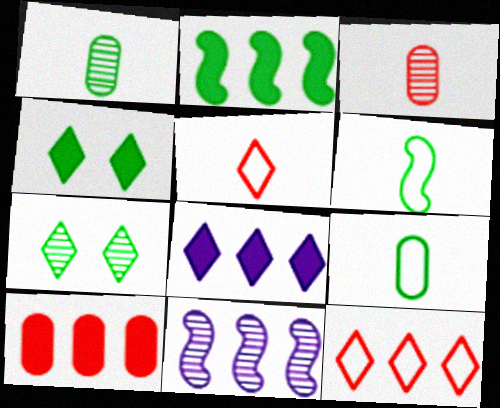[[2, 7, 9], 
[2, 8, 10], 
[3, 7, 11], 
[5, 7, 8]]